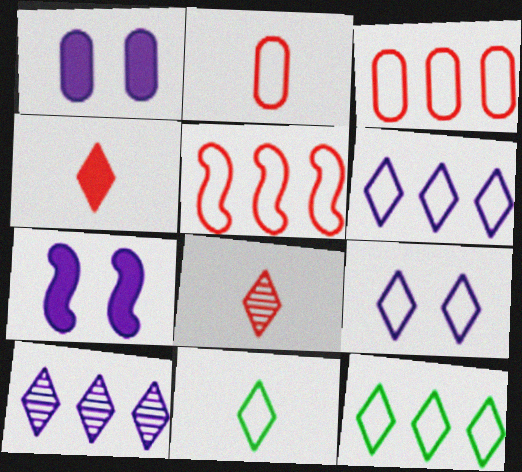[]